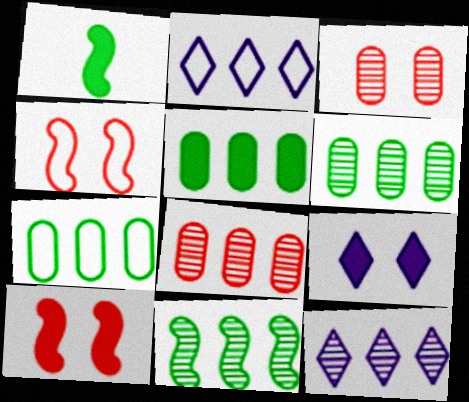[[1, 2, 3], 
[5, 6, 7], 
[8, 11, 12]]